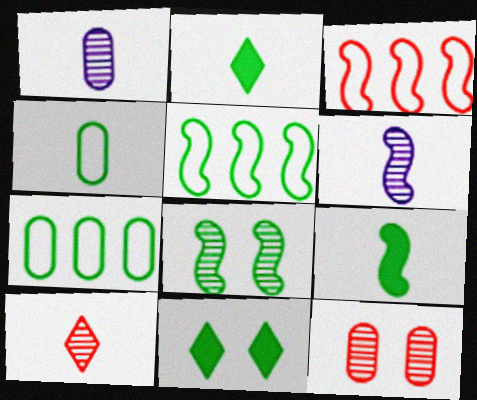[[1, 3, 11], 
[2, 7, 8], 
[5, 8, 9]]